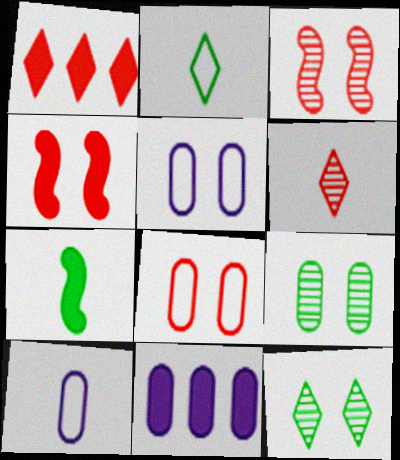[[2, 3, 11], 
[4, 5, 12], 
[6, 7, 10]]